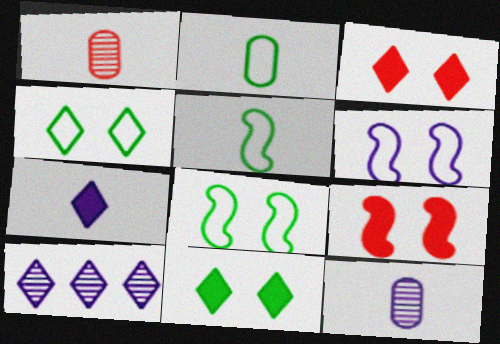[[1, 5, 7], 
[2, 9, 10]]